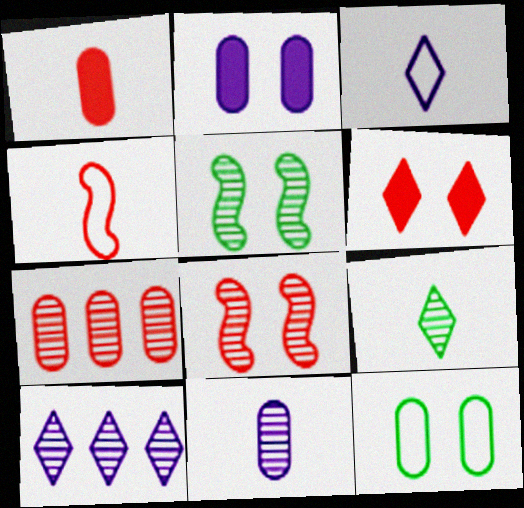[[4, 6, 7]]